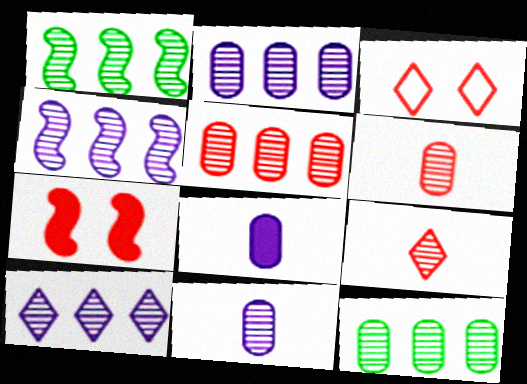[[1, 3, 8], 
[1, 5, 10], 
[2, 4, 10], 
[2, 5, 12]]